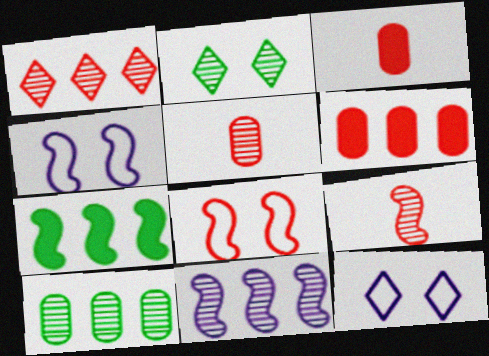[[1, 3, 8], 
[1, 10, 11], 
[2, 5, 11], 
[4, 7, 9], 
[5, 7, 12]]